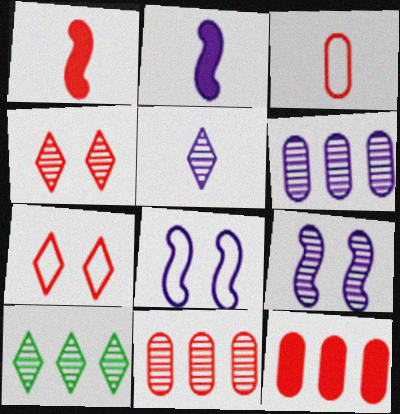[[1, 7, 11], 
[4, 5, 10], 
[5, 6, 9]]